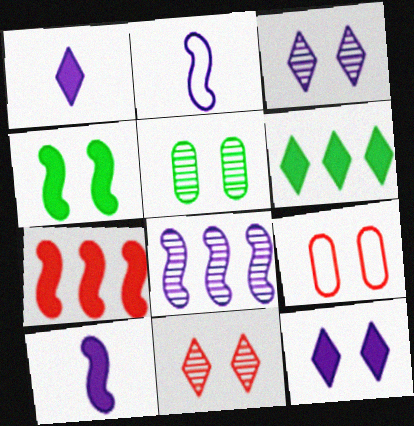[[3, 4, 9], 
[4, 7, 10]]